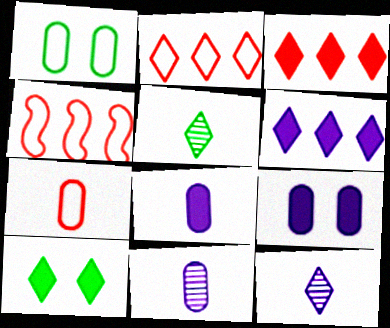[[2, 10, 12], 
[4, 5, 9], 
[4, 10, 11]]